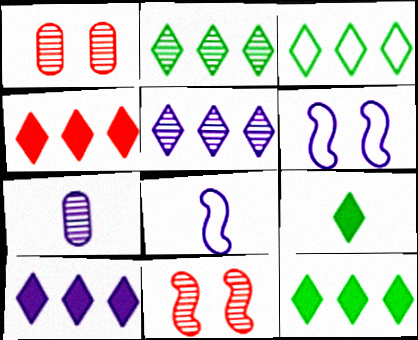[[1, 8, 12], 
[2, 3, 12], 
[2, 7, 11], 
[3, 4, 5], 
[4, 10, 12], 
[6, 7, 10]]